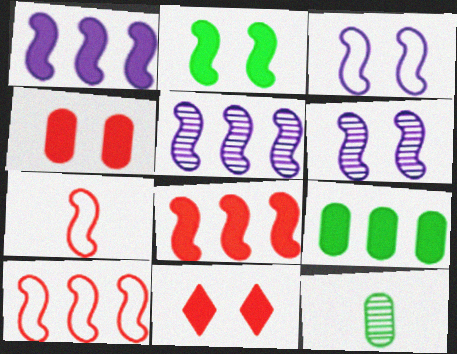[[2, 5, 7]]